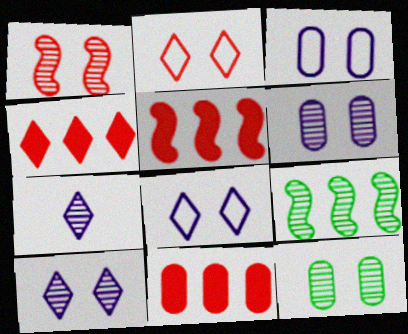[[1, 10, 12], 
[4, 5, 11]]